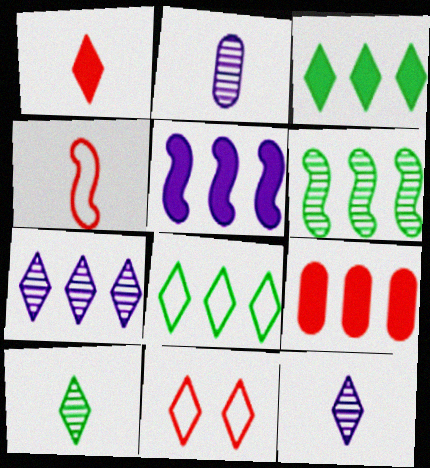[[3, 5, 9], 
[3, 11, 12]]